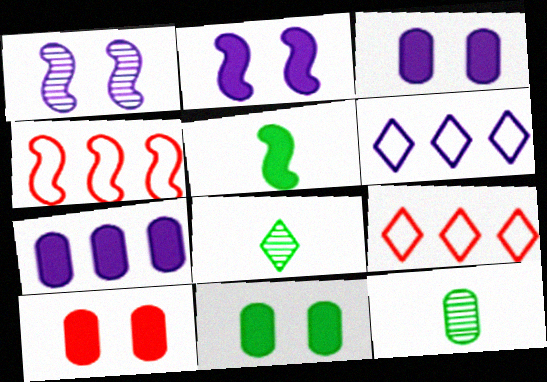[[1, 4, 5], 
[2, 9, 12], 
[3, 4, 8], 
[3, 10, 11]]